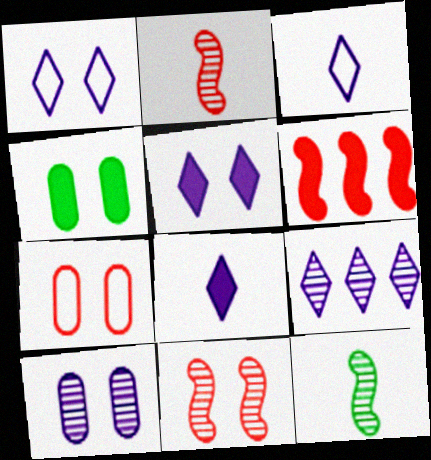[[1, 4, 11], 
[1, 8, 9], 
[3, 5, 9], 
[4, 6, 8], 
[4, 7, 10]]